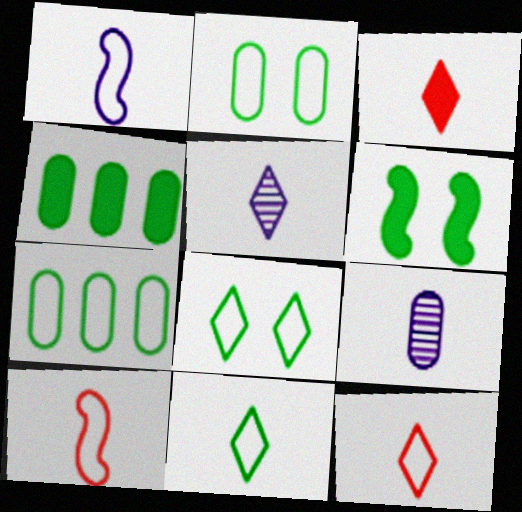[[3, 5, 11]]